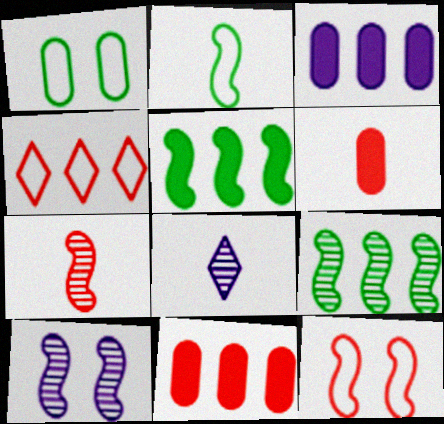[[2, 6, 8], 
[3, 4, 9], 
[7, 9, 10]]